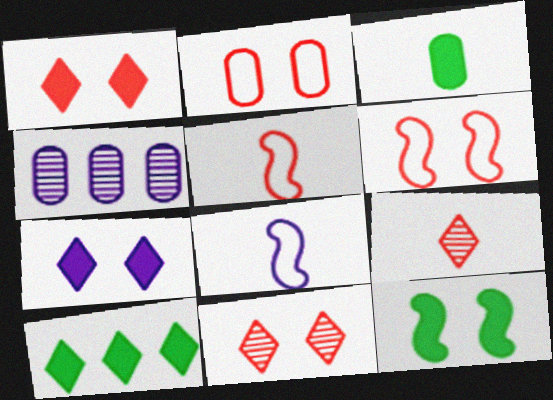[[2, 3, 4], 
[3, 8, 9], 
[3, 10, 12], 
[4, 7, 8]]